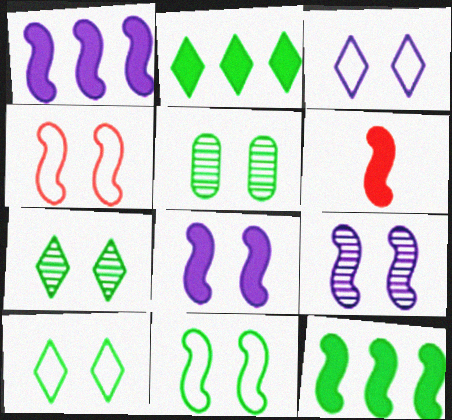[[6, 8, 12]]